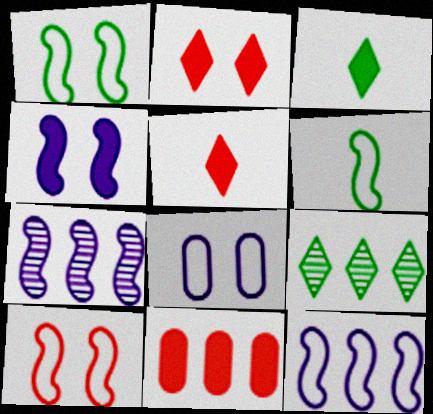[[3, 4, 11], 
[6, 10, 12], 
[9, 11, 12]]